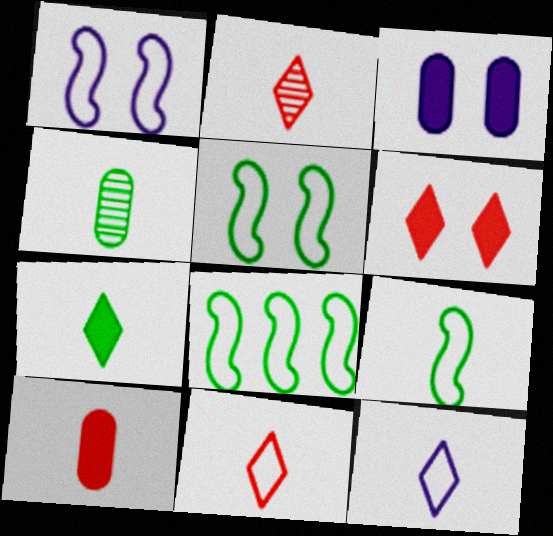[[2, 3, 8], 
[2, 7, 12], 
[4, 7, 9], 
[5, 8, 9]]